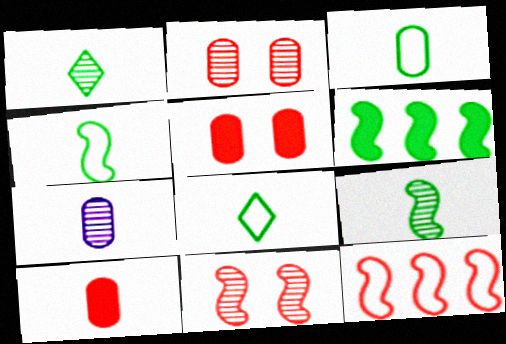[[3, 4, 8], 
[3, 7, 10]]